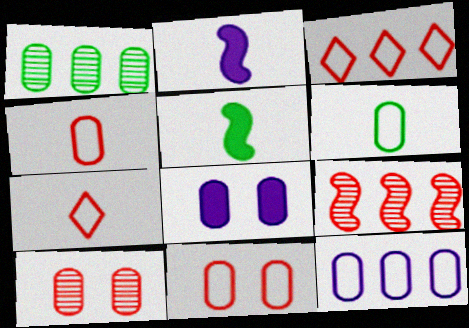[[1, 4, 8], 
[6, 11, 12]]